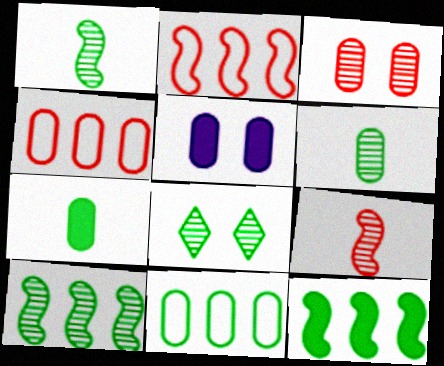[[4, 5, 6], 
[6, 8, 10]]